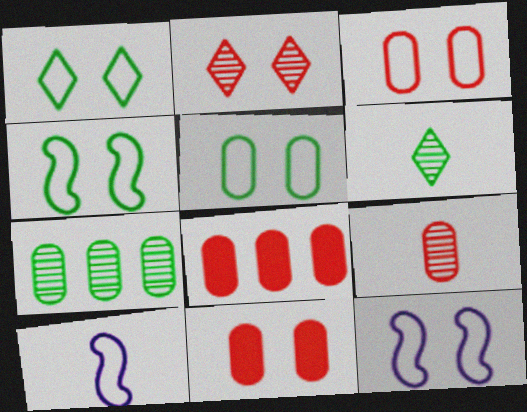[[1, 3, 12], 
[1, 4, 5], 
[3, 8, 9], 
[6, 8, 12]]